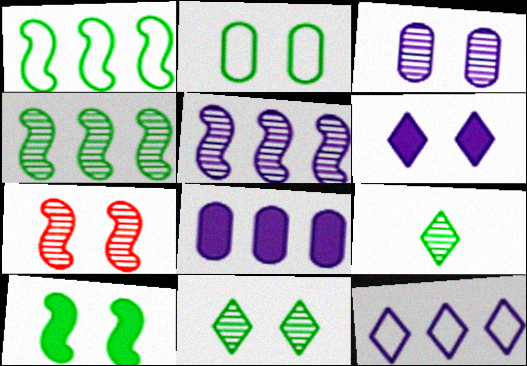[[2, 6, 7], 
[2, 10, 11], 
[3, 7, 11], 
[5, 8, 12]]